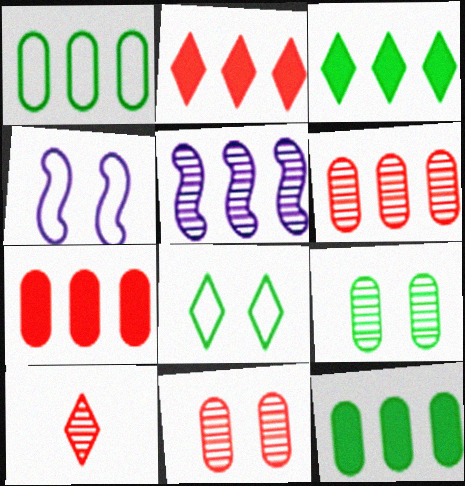[[1, 2, 5], 
[4, 10, 12], 
[5, 9, 10]]